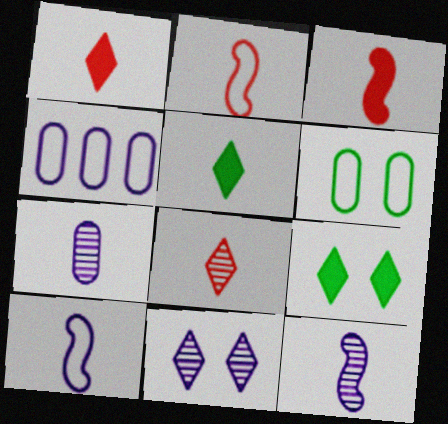[[2, 5, 7]]